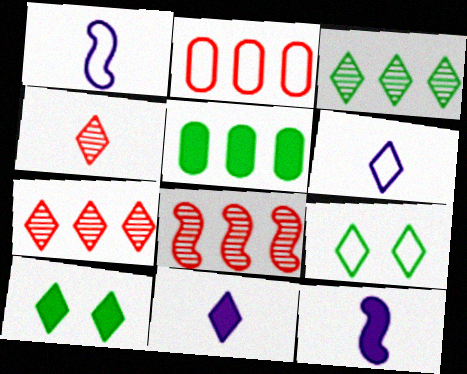[[1, 2, 9], 
[6, 7, 10], 
[7, 9, 11]]